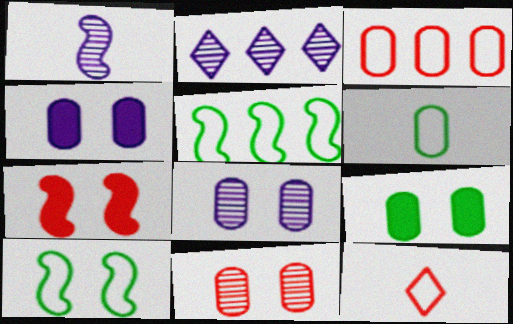[[1, 2, 8], 
[1, 5, 7], 
[2, 6, 7]]